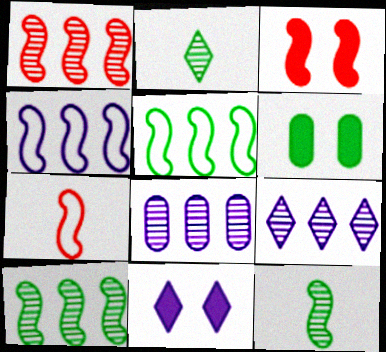[[1, 3, 7], 
[2, 5, 6], 
[3, 4, 12], 
[3, 6, 11], 
[6, 7, 9]]